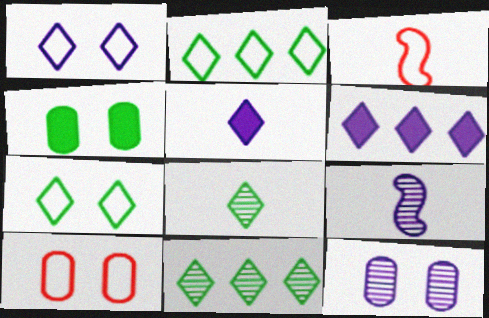[[4, 10, 12]]